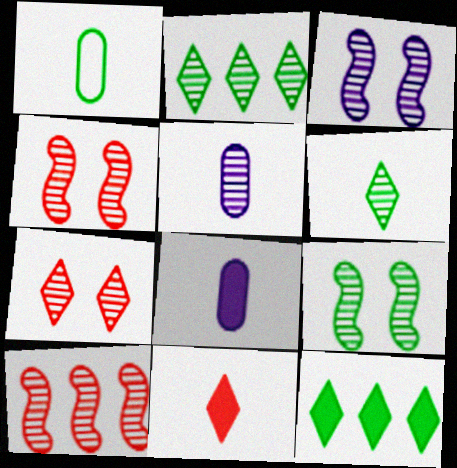[[1, 9, 12], 
[2, 4, 5], 
[3, 4, 9]]